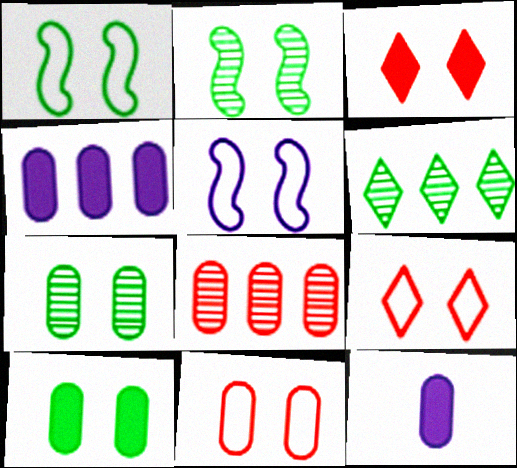[[3, 5, 7]]